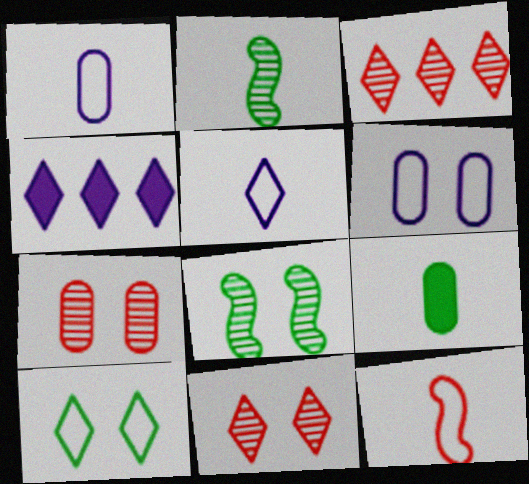[]